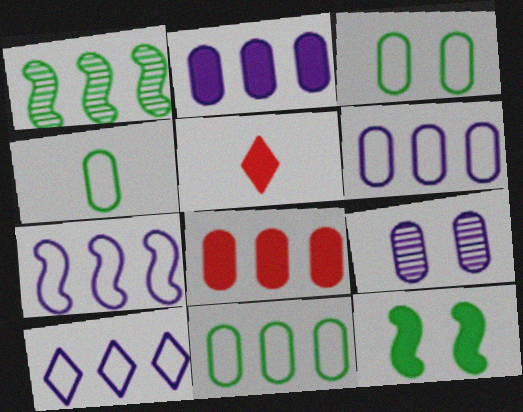[[1, 8, 10], 
[2, 5, 12], 
[3, 4, 11], 
[4, 8, 9], 
[6, 7, 10]]